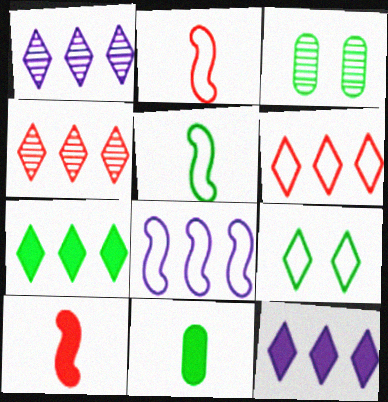[[1, 6, 7], 
[2, 3, 12], 
[3, 5, 7]]